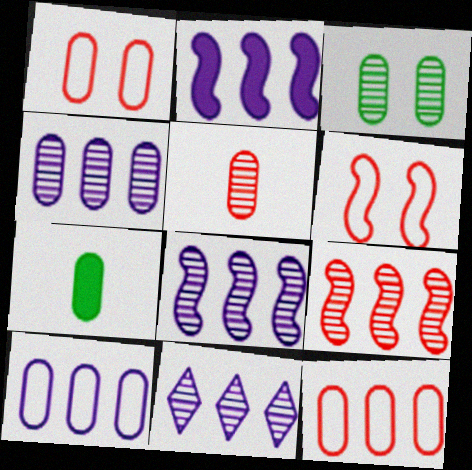[[1, 4, 7], 
[2, 10, 11], 
[3, 4, 5], 
[4, 8, 11], 
[6, 7, 11]]